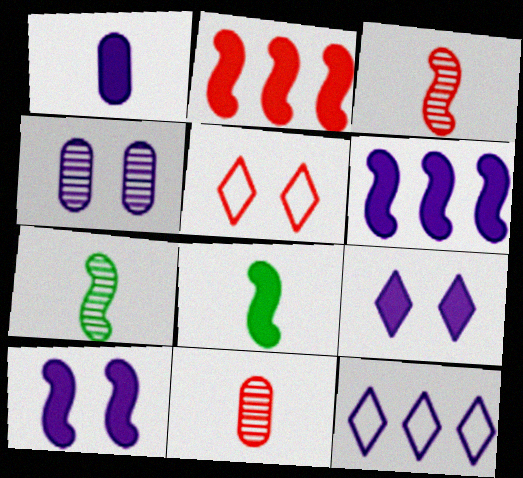[[1, 6, 9], 
[2, 5, 11], 
[2, 8, 10]]